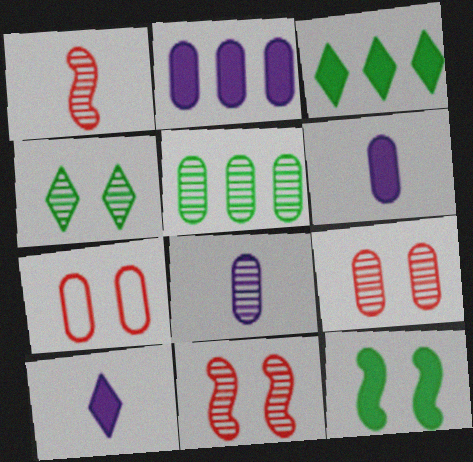[[5, 6, 7], 
[5, 8, 9]]